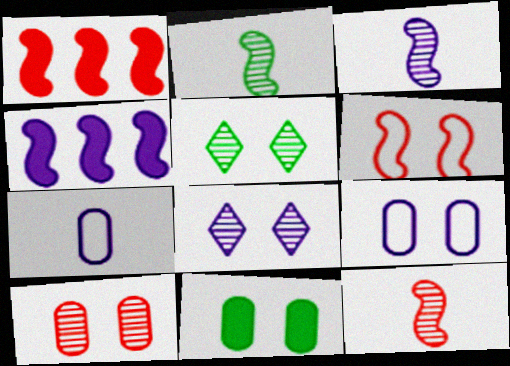[[1, 5, 7], 
[1, 6, 12], 
[2, 3, 12], 
[2, 4, 6], 
[4, 7, 8], 
[6, 8, 11], 
[9, 10, 11]]